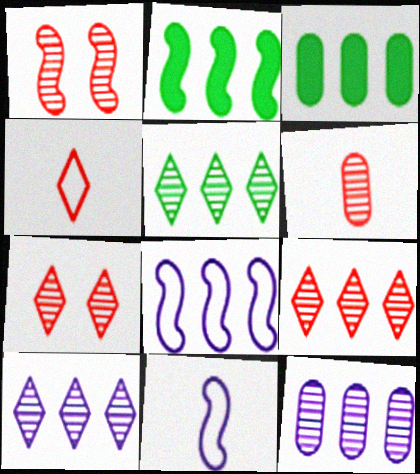[[1, 2, 11], 
[1, 6, 9], 
[3, 7, 11], 
[3, 8, 9], 
[5, 9, 10]]